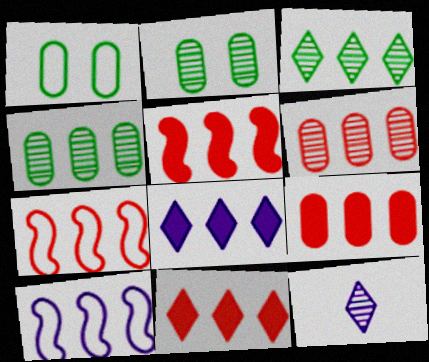[[1, 5, 12], 
[3, 9, 10], 
[4, 7, 8], 
[4, 10, 11], 
[5, 9, 11], 
[6, 7, 11]]